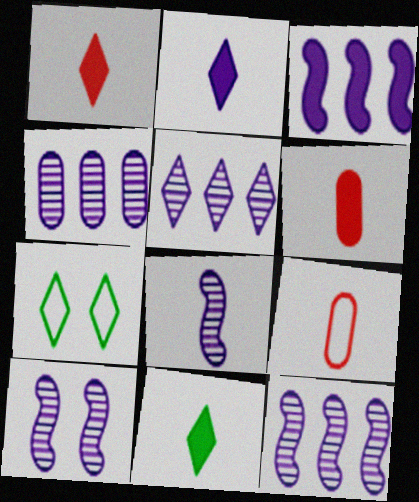[[1, 2, 11], 
[1, 5, 7], 
[4, 5, 12], 
[6, 7, 12], 
[8, 9, 11], 
[8, 10, 12]]